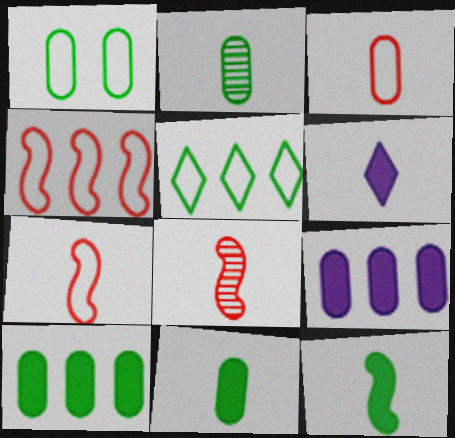[[1, 2, 10], 
[2, 6, 7]]